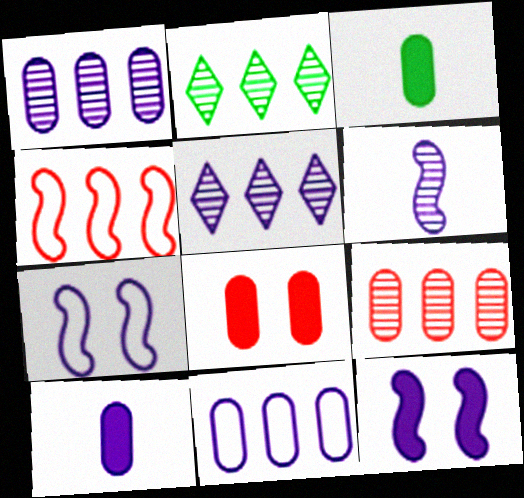[[5, 7, 10]]